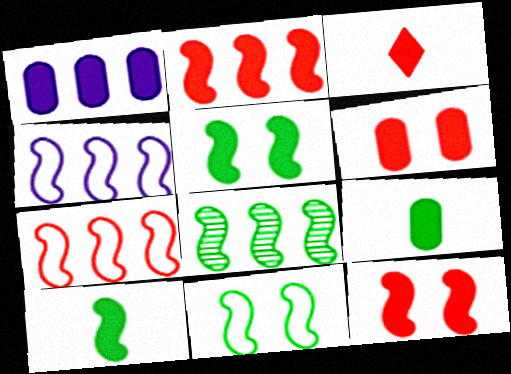[[1, 3, 5], 
[1, 6, 9], 
[2, 3, 6], 
[2, 4, 8], 
[8, 10, 11]]